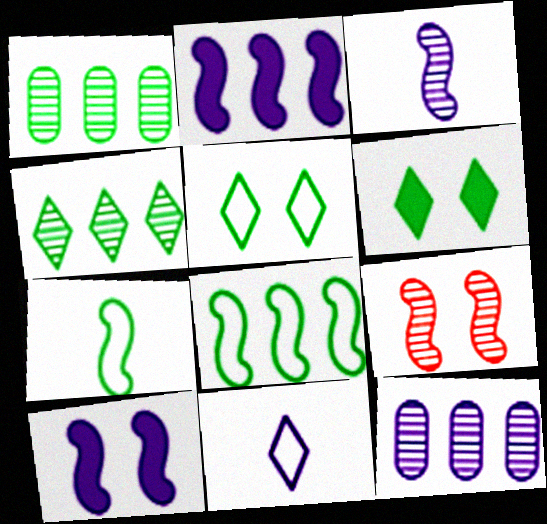[[1, 6, 7], 
[2, 7, 9], 
[10, 11, 12]]